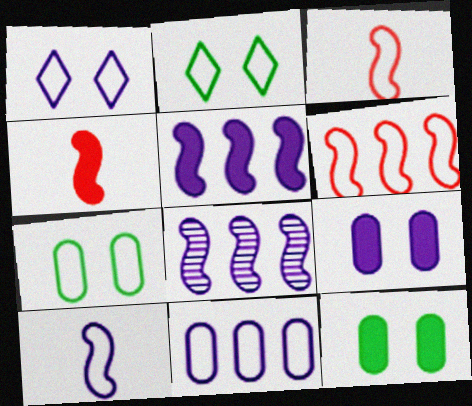[[1, 10, 11], 
[2, 3, 11]]